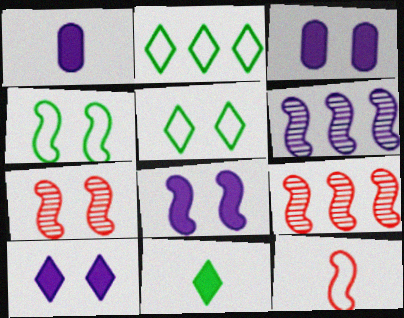[[1, 2, 7], 
[1, 5, 9], 
[3, 5, 7], 
[3, 8, 10], 
[4, 7, 8]]